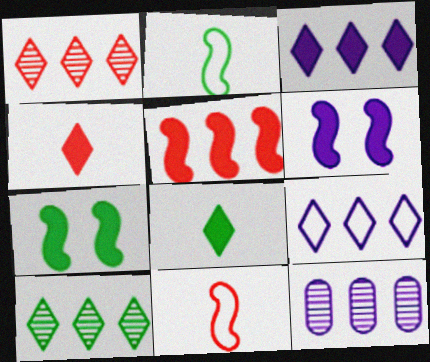[]